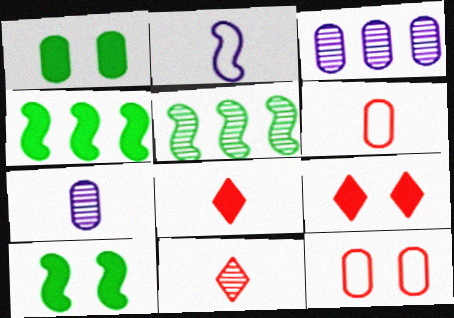[[1, 3, 6]]